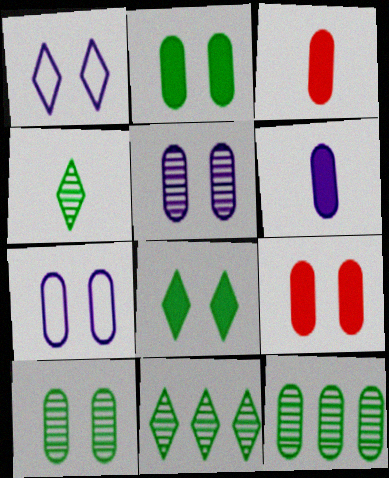[[3, 7, 12], 
[7, 9, 10]]